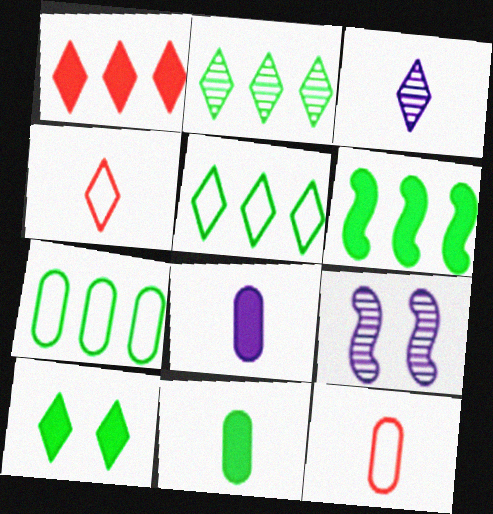[[2, 6, 7], 
[6, 10, 11]]